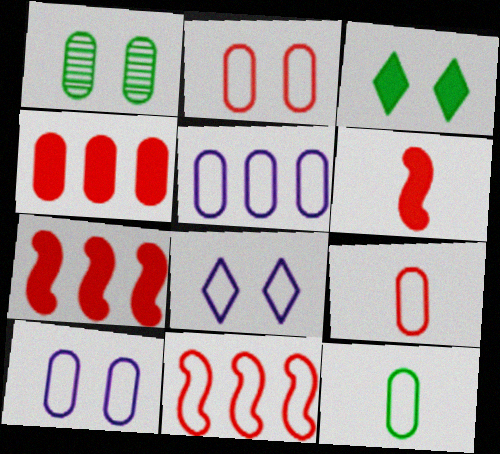[[2, 5, 12], 
[8, 11, 12]]